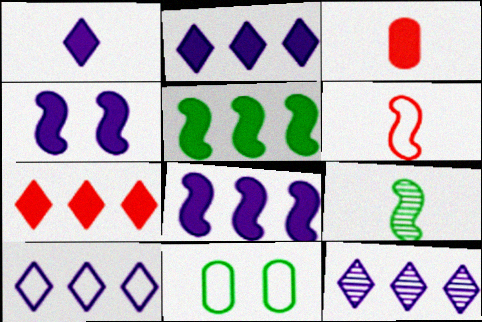[[2, 10, 12], 
[6, 10, 11]]